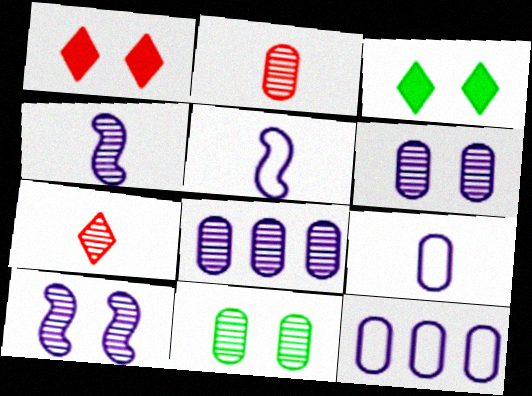[[2, 8, 11]]